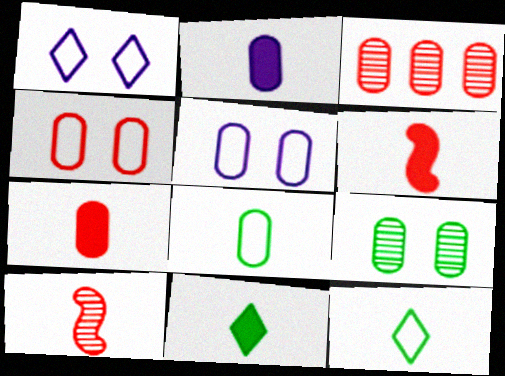[[2, 6, 11], 
[2, 10, 12], 
[3, 4, 7]]